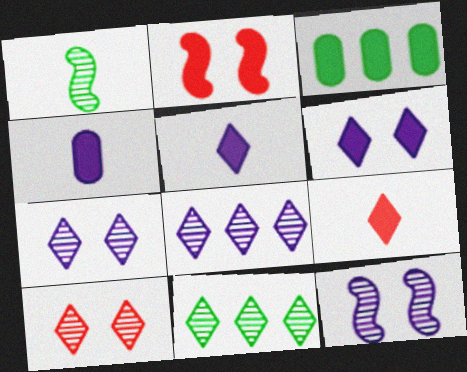[[2, 3, 5]]